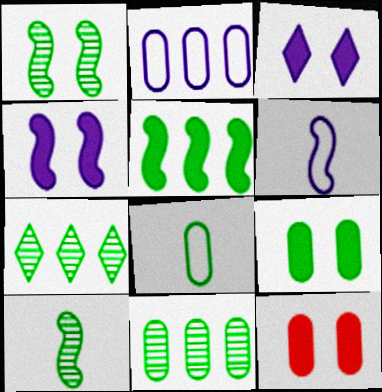[[6, 7, 12], 
[8, 9, 11]]